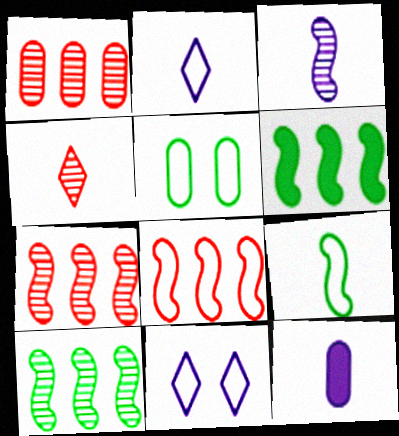[[1, 5, 12], 
[2, 3, 12], 
[2, 5, 8], 
[4, 9, 12]]